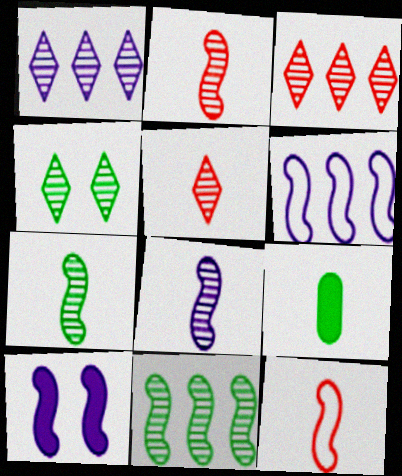[[1, 4, 5], 
[2, 7, 8], 
[6, 8, 10], 
[10, 11, 12]]